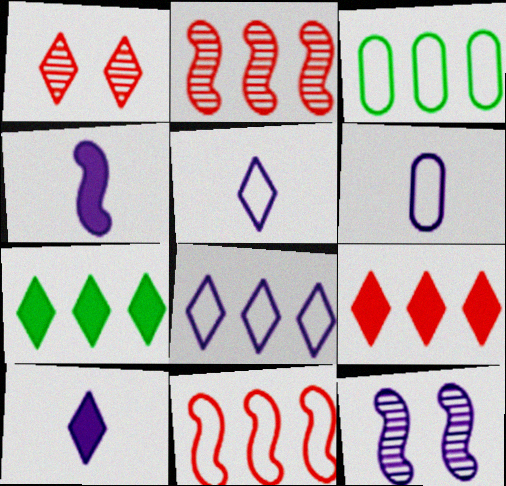[[1, 3, 4], 
[1, 5, 7], 
[3, 8, 11]]